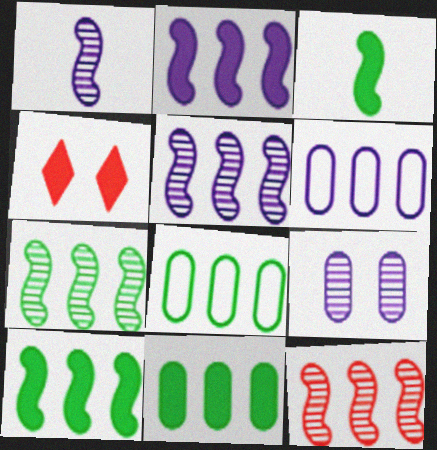[[1, 4, 8], 
[5, 7, 12]]